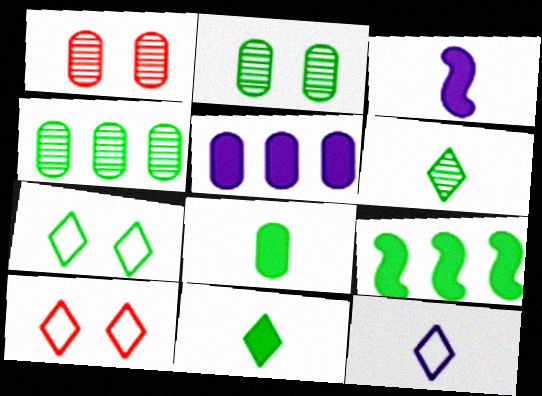[[1, 9, 12], 
[3, 4, 10]]